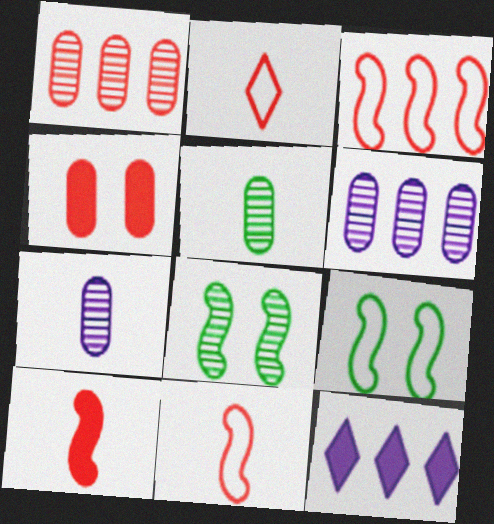[]